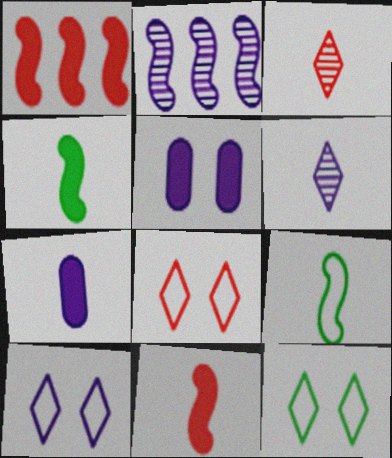[[2, 7, 10], 
[3, 7, 9], 
[8, 10, 12]]